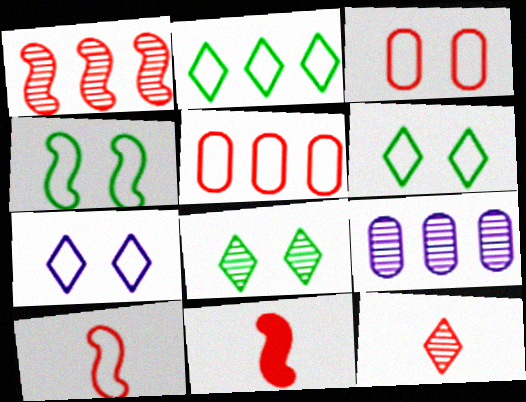[[3, 4, 7], 
[6, 9, 11]]